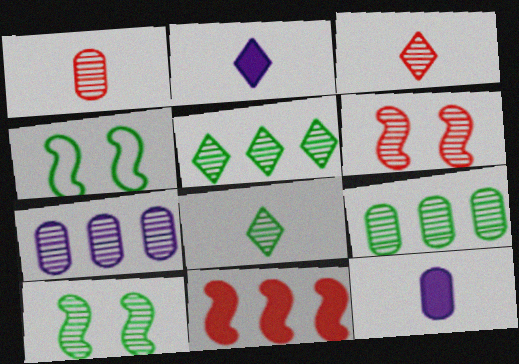[[3, 7, 10], 
[6, 7, 8], 
[8, 9, 10]]